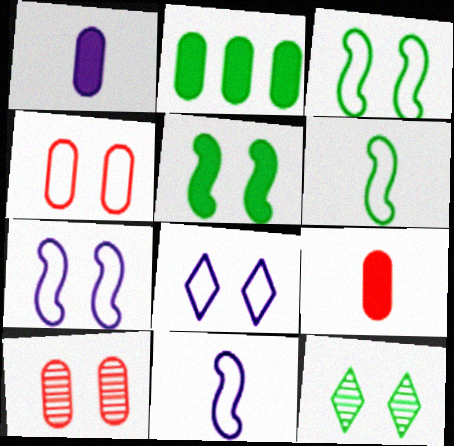[[2, 6, 12], 
[3, 4, 8], 
[5, 8, 10]]